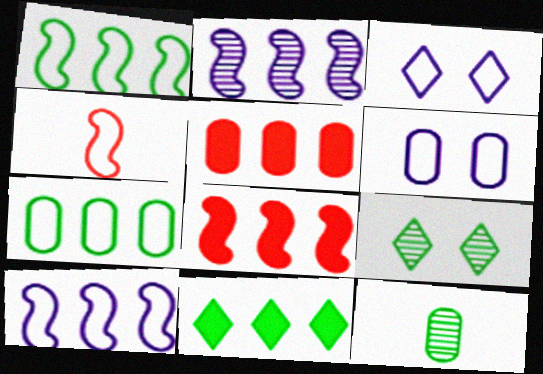[[1, 2, 8], 
[3, 4, 7], 
[3, 8, 12], 
[5, 6, 12]]